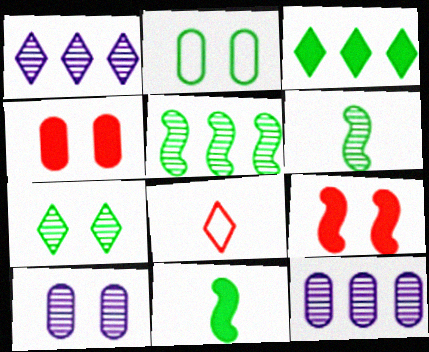[[2, 3, 6], 
[2, 4, 10]]